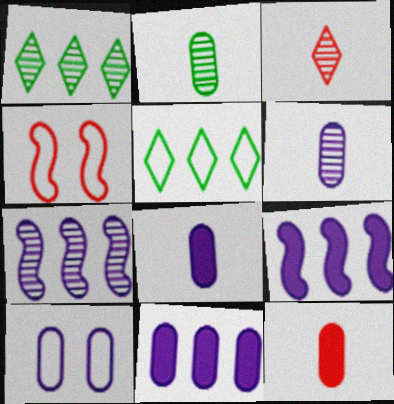[[1, 4, 8], 
[6, 10, 11]]